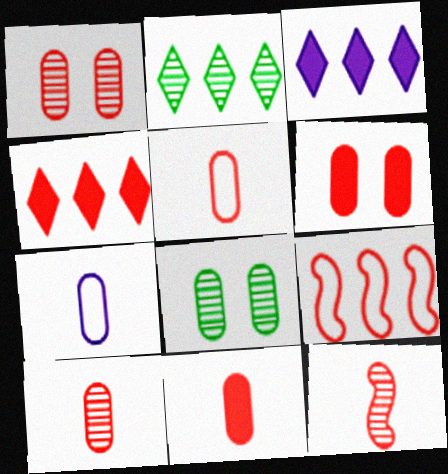[[5, 10, 11]]